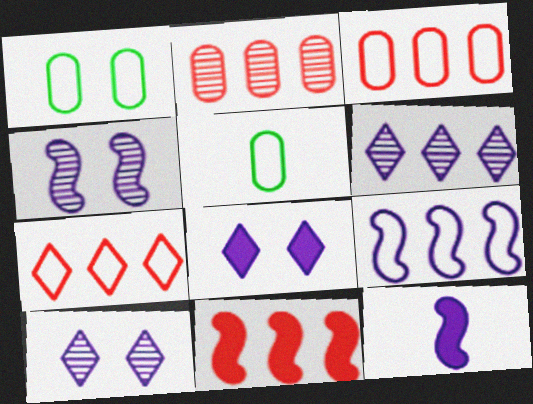[[2, 7, 11], 
[4, 9, 12], 
[5, 10, 11]]